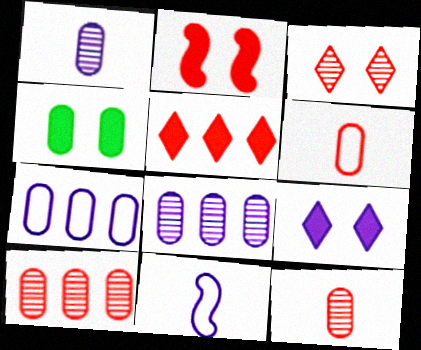[[2, 4, 9], 
[4, 6, 8], 
[4, 7, 12], 
[8, 9, 11]]